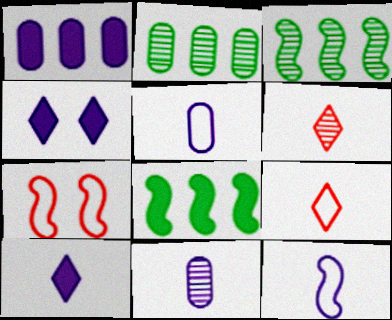[[2, 7, 10], 
[10, 11, 12]]